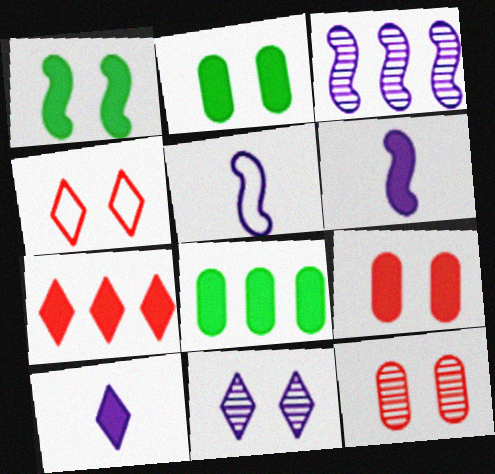[[2, 6, 7]]